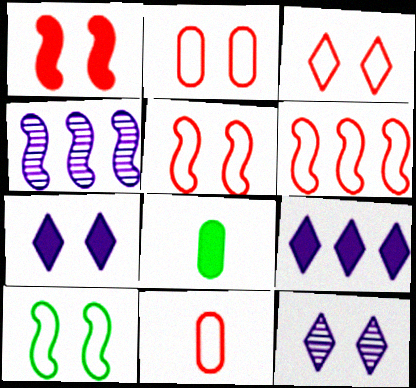[[1, 8, 9], 
[2, 3, 5], 
[3, 4, 8], 
[3, 6, 11], 
[6, 8, 12]]